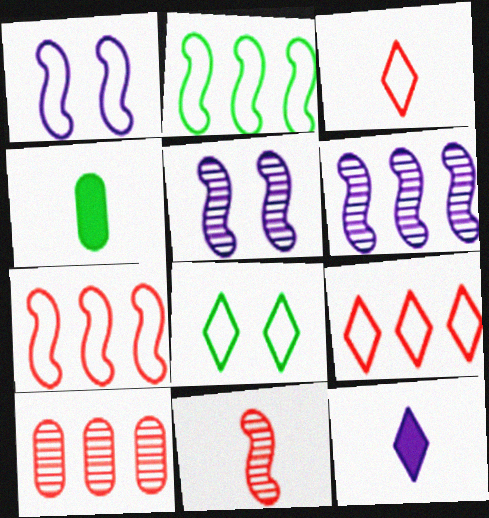[[4, 5, 9]]